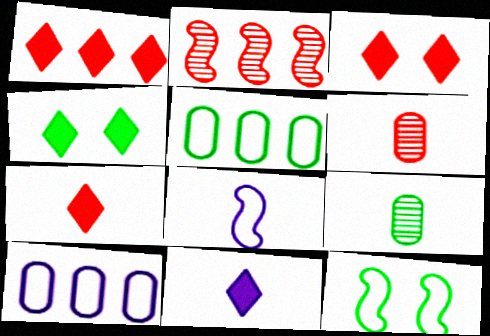[[1, 3, 7], 
[1, 4, 11], 
[7, 8, 9]]